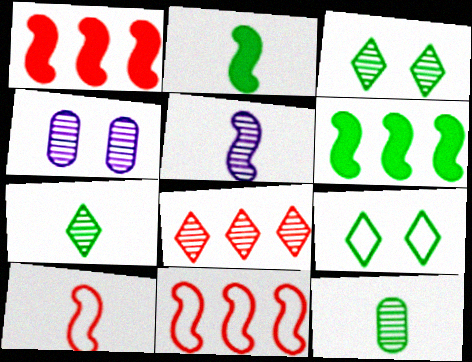[[2, 5, 10], 
[6, 9, 12]]